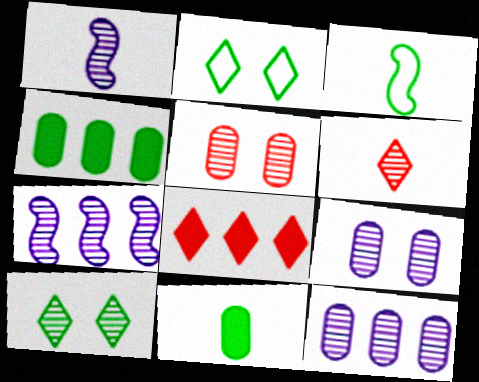[[3, 4, 10], 
[3, 8, 9]]